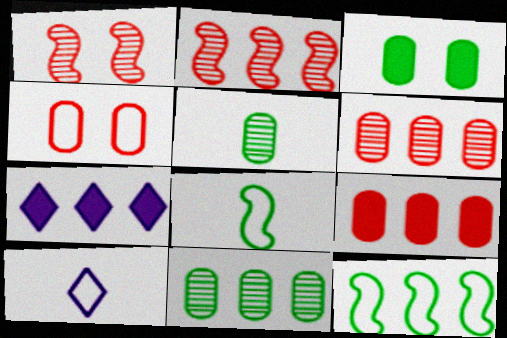[[2, 3, 10], 
[4, 10, 12], 
[6, 7, 12]]